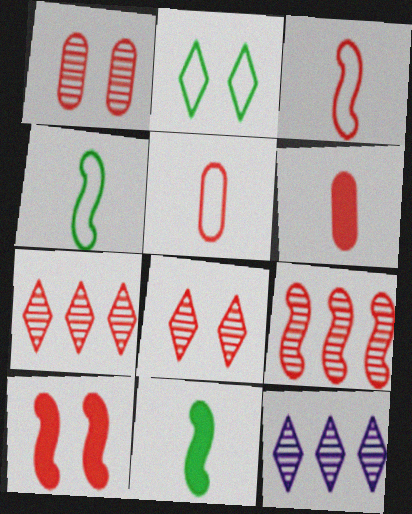[[3, 9, 10], 
[5, 7, 10]]